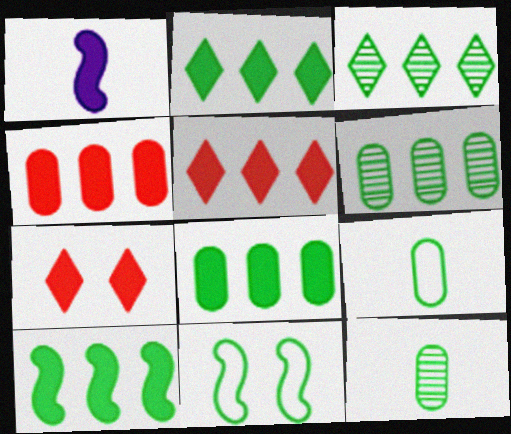[[1, 7, 8], 
[2, 8, 10], 
[2, 11, 12]]